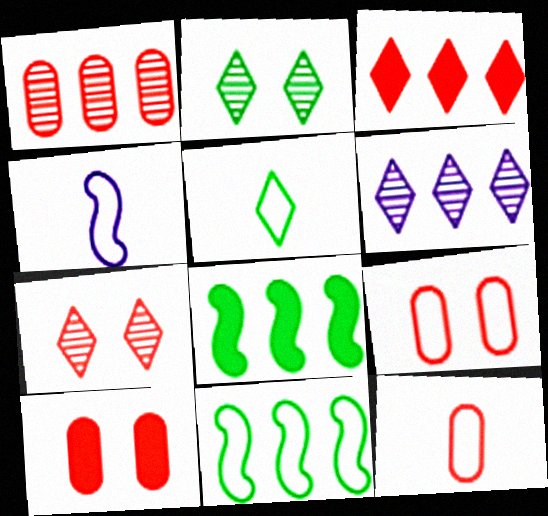[[1, 10, 12], 
[4, 5, 12]]